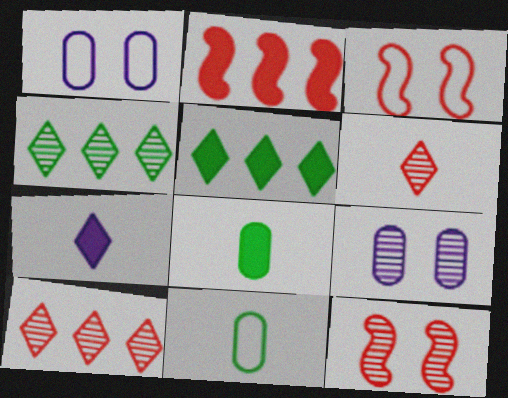[]